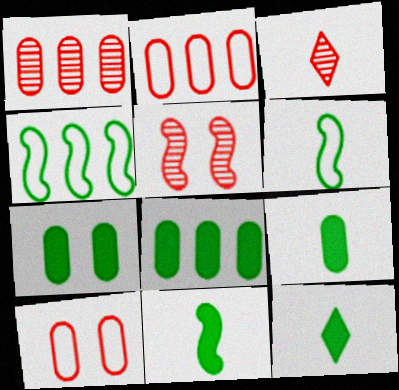[[1, 3, 5], 
[7, 8, 9], 
[9, 11, 12]]